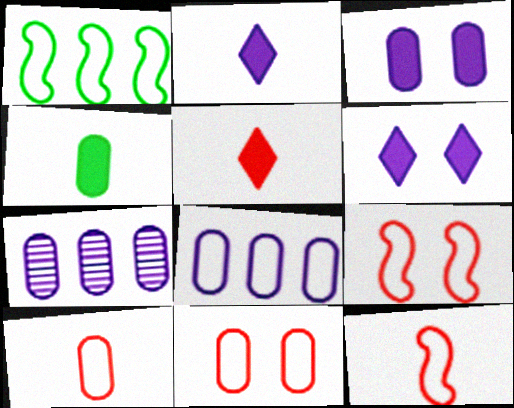[[4, 7, 11]]